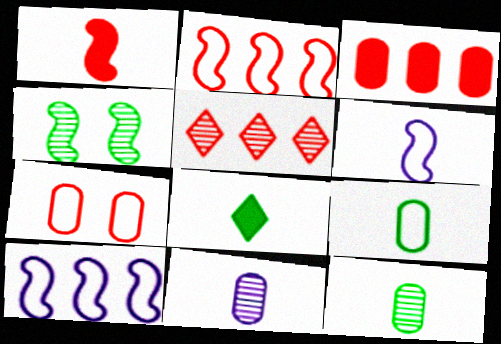[[1, 4, 10], 
[1, 5, 7], 
[2, 3, 5], 
[4, 5, 11]]